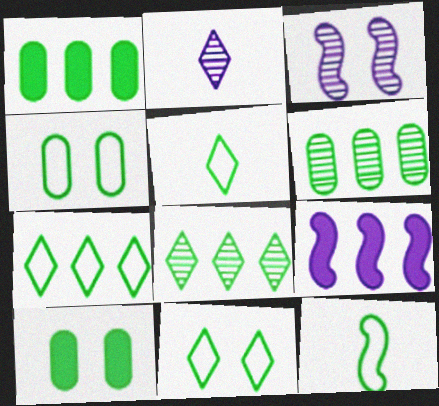[[4, 7, 12], 
[5, 7, 11], 
[8, 10, 12]]